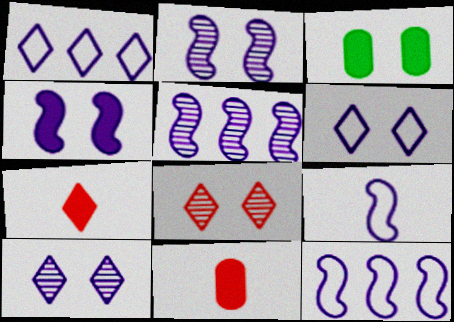[[4, 5, 9]]